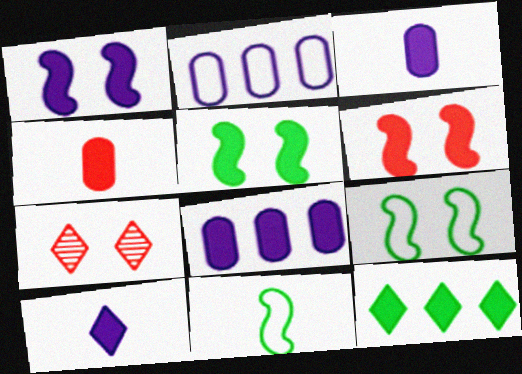[[1, 4, 12], 
[1, 5, 6], 
[1, 8, 10], 
[3, 6, 12], 
[7, 8, 11]]